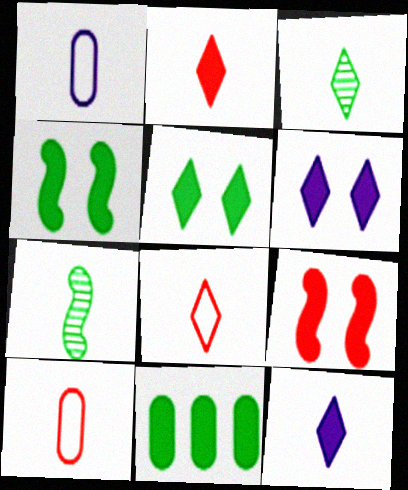[[1, 2, 7], 
[3, 8, 12], 
[7, 10, 12], 
[9, 11, 12]]